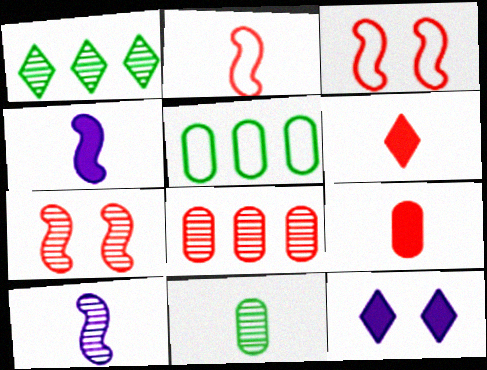[[3, 6, 8]]